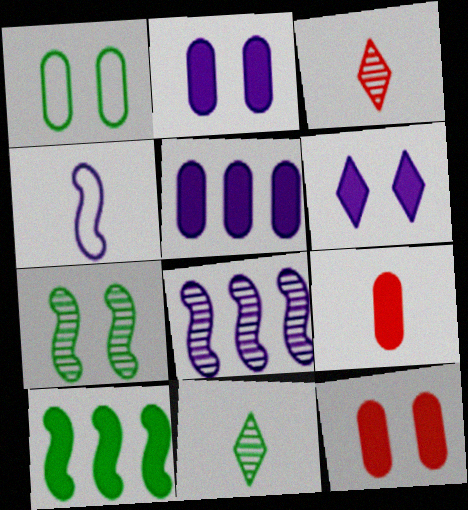[[1, 10, 11], 
[4, 9, 11], 
[6, 9, 10]]